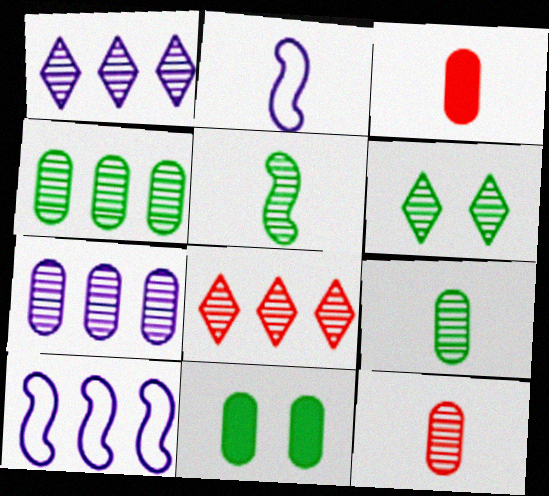[[2, 8, 11], 
[3, 6, 10], 
[4, 5, 6]]